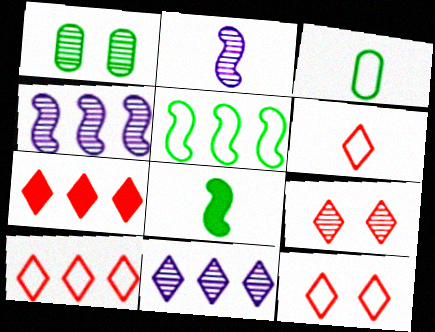[[6, 7, 9], 
[6, 10, 12]]